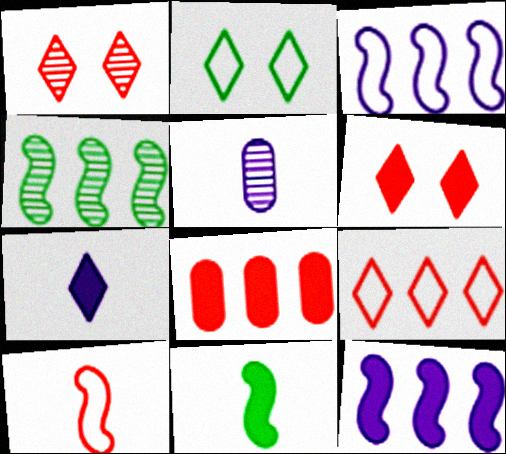[[1, 4, 5], 
[1, 8, 10]]